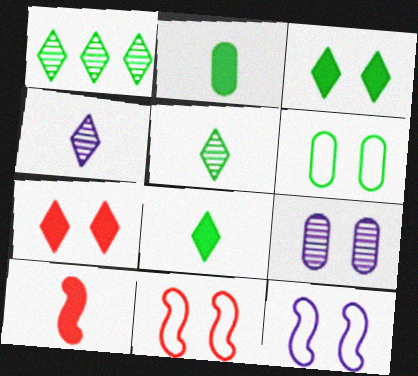[[3, 9, 11]]